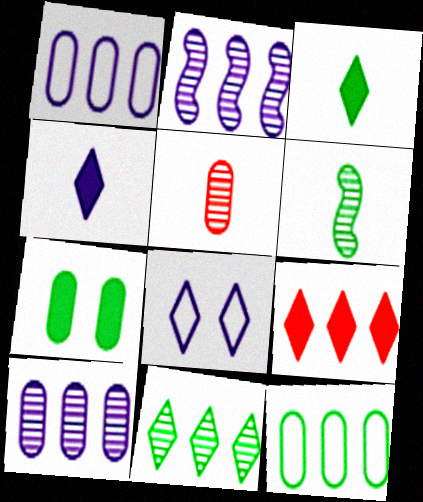[[1, 5, 7], 
[2, 9, 12]]